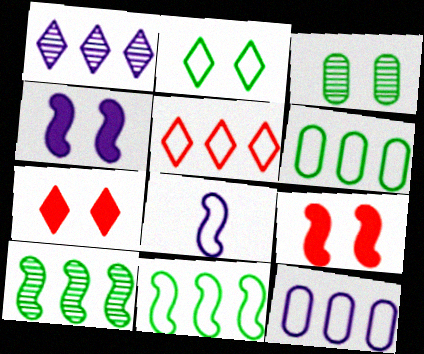[[5, 11, 12], 
[8, 9, 10]]